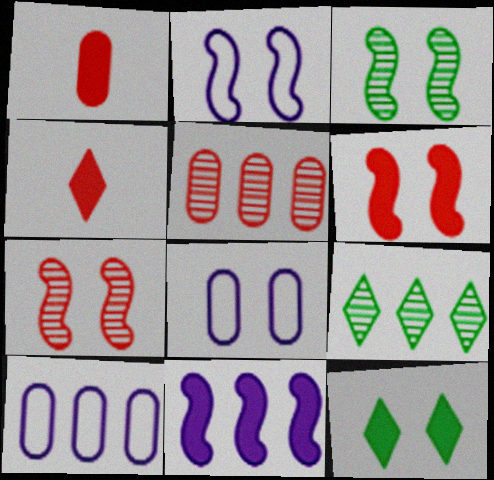[[1, 2, 9], 
[1, 11, 12], 
[2, 3, 6], 
[3, 4, 10], 
[7, 8, 12]]